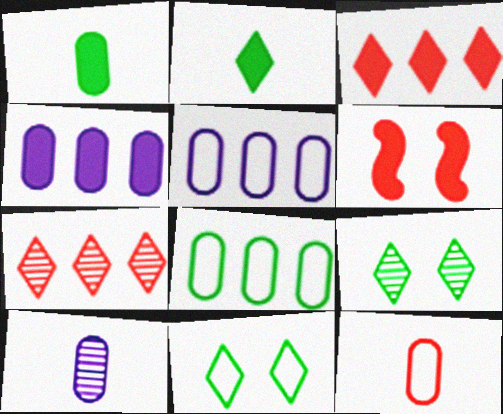[[1, 10, 12], 
[2, 4, 6], 
[6, 7, 12]]